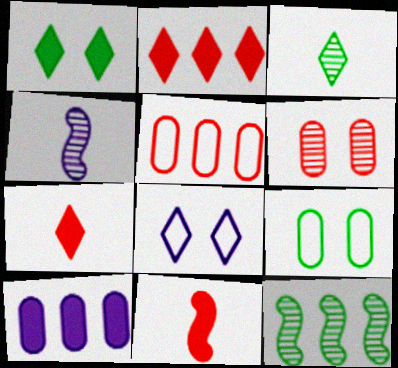[[1, 4, 5], 
[1, 10, 11], 
[2, 3, 8], 
[2, 4, 9], 
[4, 8, 10]]